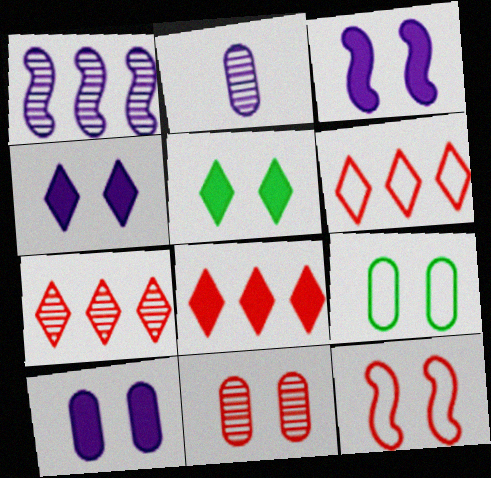[[3, 4, 10], 
[6, 7, 8], 
[9, 10, 11]]